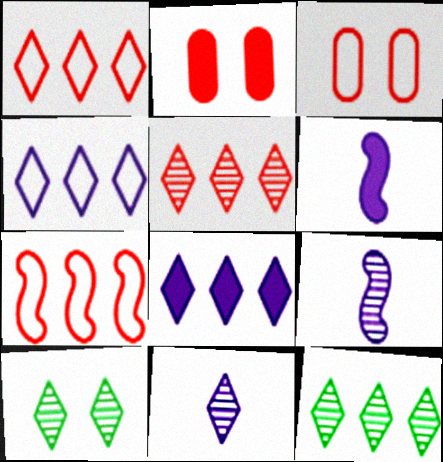[[1, 8, 12], 
[3, 6, 12], 
[5, 10, 11]]